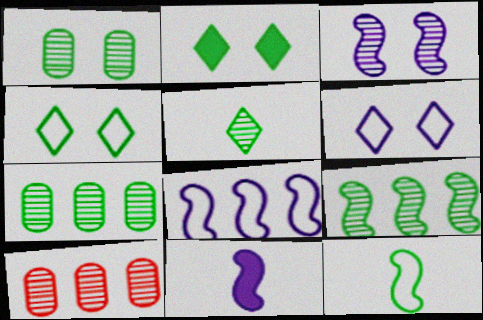[[1, 5, 9], 
[2, 7, 12], 
[3, 5, 10], 
[3, 8, 11], 
[4, 10, 11]]